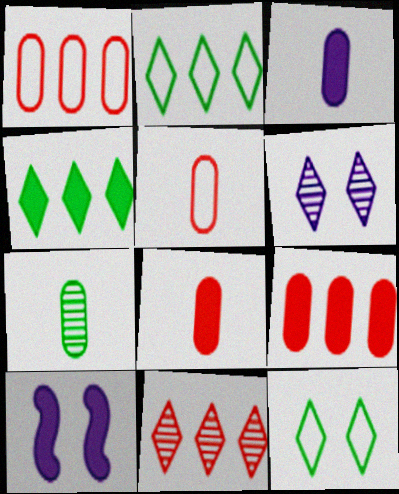[[3, 5, 7], 
[4, 8, 10]]